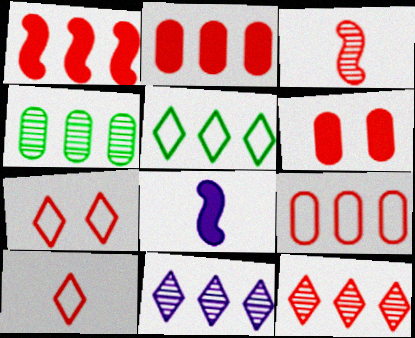[[1, 9, 12], 
[2, 3, 7], 
[4, 7, 8]]